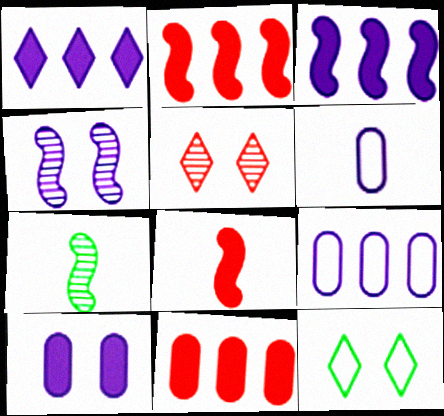[[1, 4, 6]]